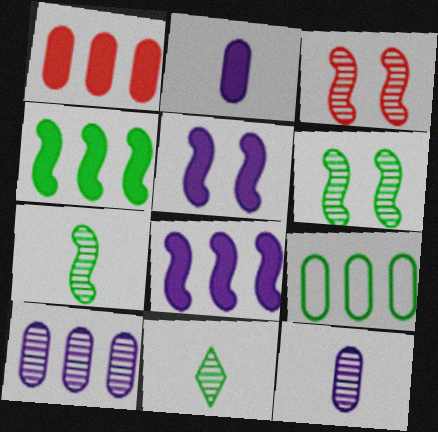[[1, 9, 10], 
[3, 10, 11]]